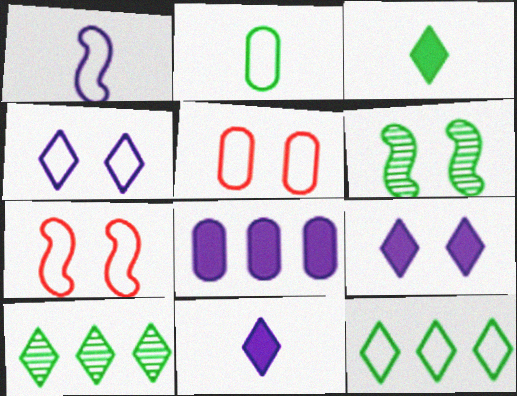[[1, 5, 12], 
[5, 6, 9]]